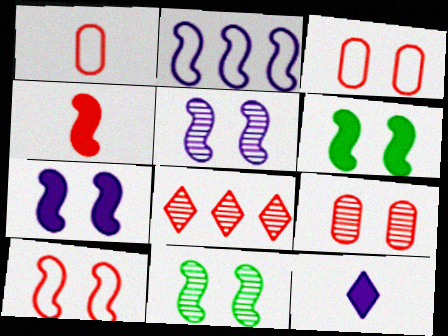[[2, 4, 11], 
[3, 4, 8], 
[5, 6, 10], 
[7, 10, 11]]